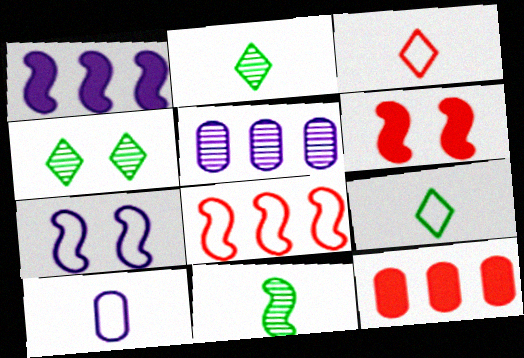[[2, 7, 12], 
[5, 6, 9]]